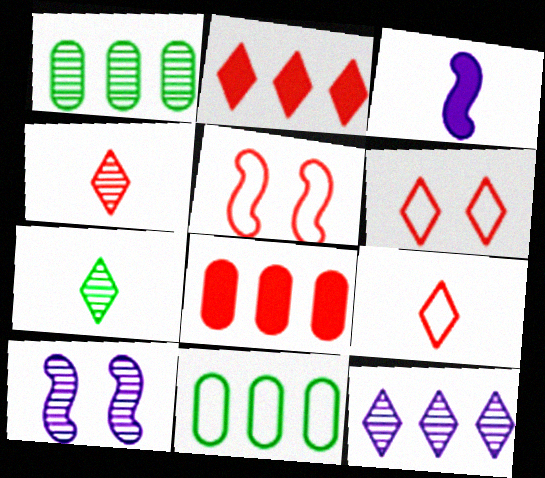[[1, 3, 6], 
[1, 4, 10], 
[2, 4, 6], 
[4, 5, 8]]